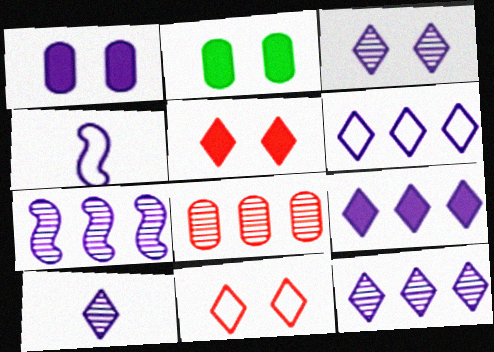[[1, 4, 12], 
[3, 10, 12], 
[6, 9, 12]]